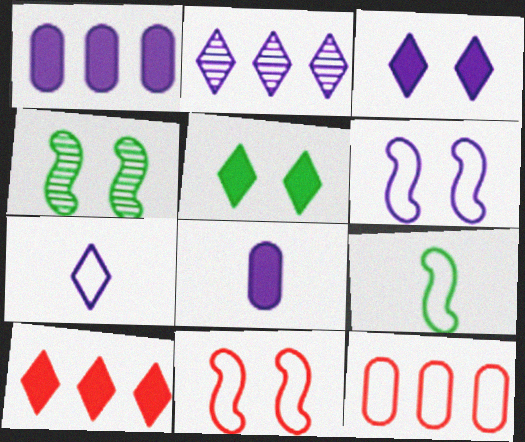[[2, 3, 7], 
[2, 6, 8]]